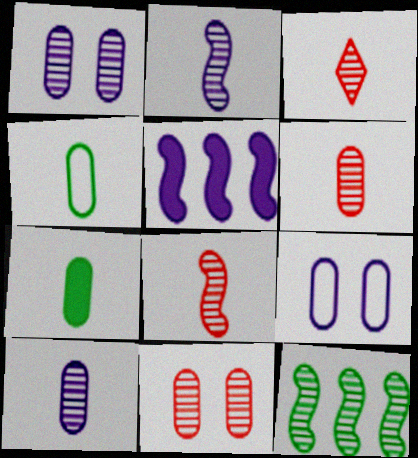[[1, 3, 12], 
[3, 6, 8]]